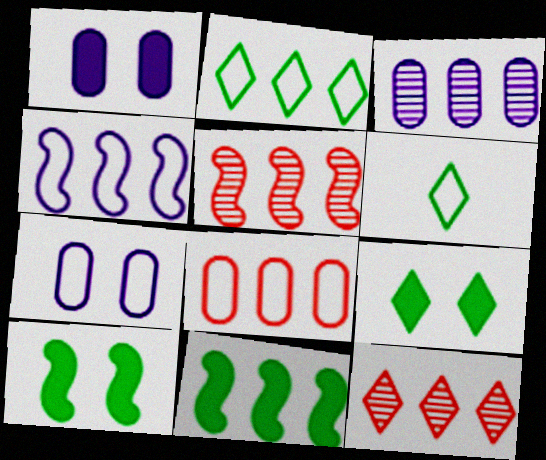[[1, 5, 6], 
[2, 4, 8], 
[4, 5, 11]]